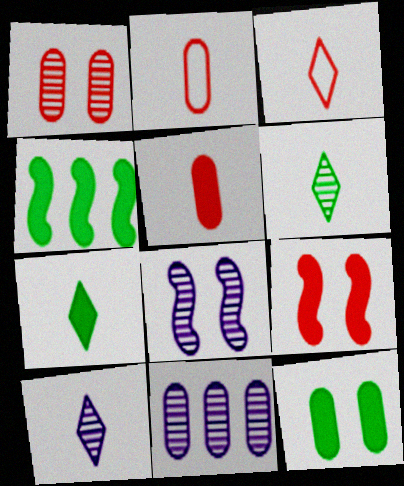[[2, 11, 12], 
[3, 7, 10], 
[4, 7, 12], 
[8, 10, 11]]